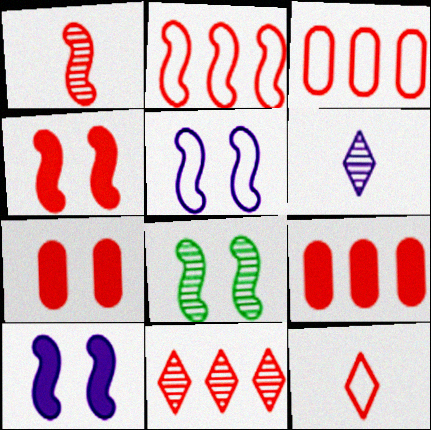[[1, 2, 4], 
[2, 9, 11], 
[4, 5, 8]]